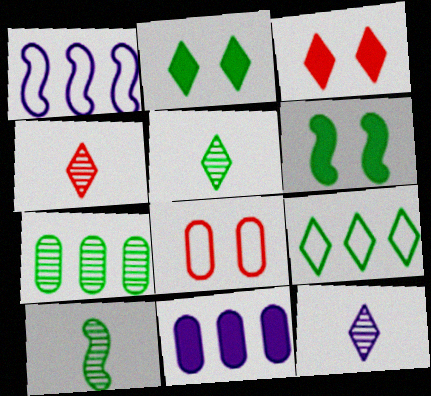[[2, 5, 9], 
[3, 9, 12], 
[4, 5, 12]]